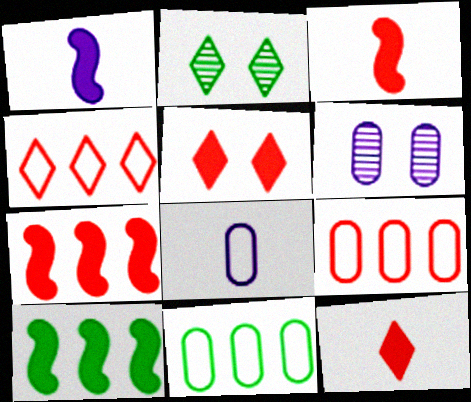[[1, 2, 9], 
[2, 7, 8]]